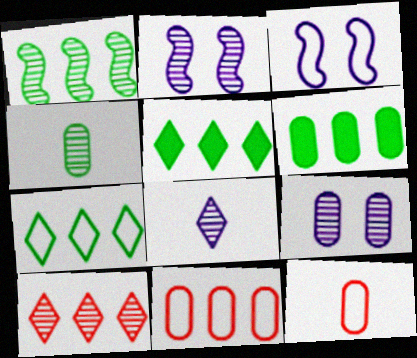[[1, 6, 7], 
[2, 4, 10], 
[2, 5, 12], 
[3, 7, 12], 
[6, 9, 12]]